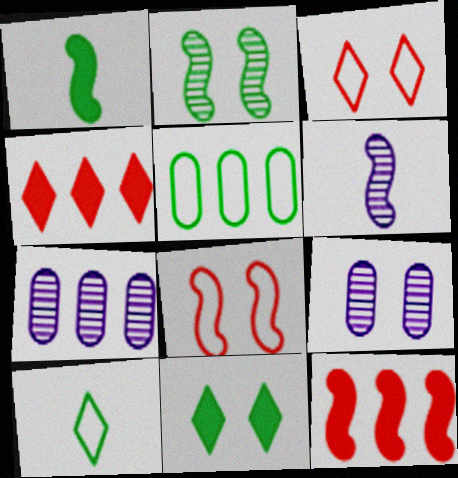[[1, 3, 7], 
[8, 9, 11], 
[9, 10, 12]]